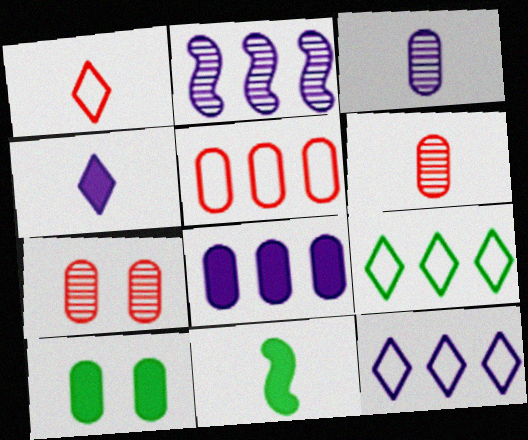[[1, 2, 10], 
[1, 3, 11], 
[2, 8, 12], 
[3, 5, 10], 
[7, 11, 12]]